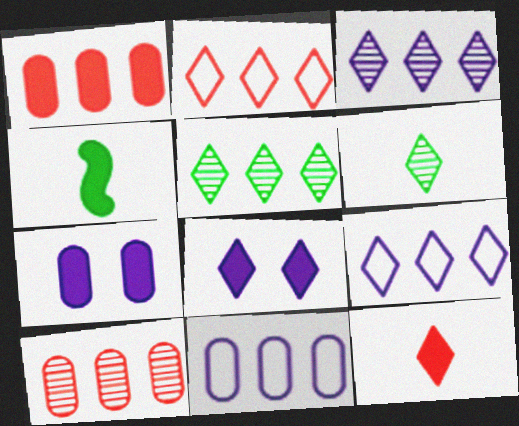[[1, 4, 8], 
[2, 6, 8]]